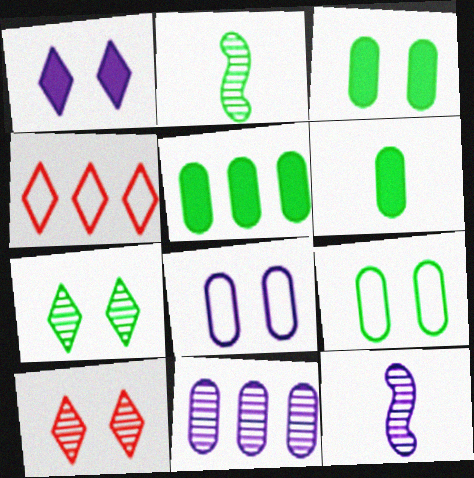[[2, 10, 11], 
[3, 4, 12], 
[3, 5, 6]]